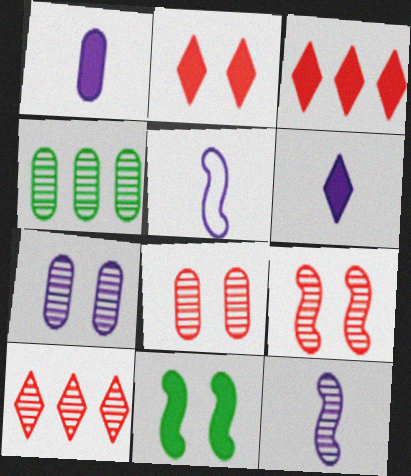[[1, 3, 11], 
[2, 4, 5]]